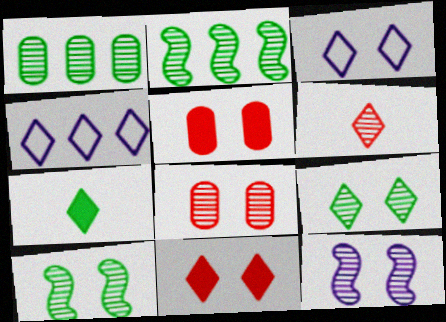[[1, 6, 12], 
[3, 5, 10], 
[3, 9, 11], 
[8, 9, 12]]